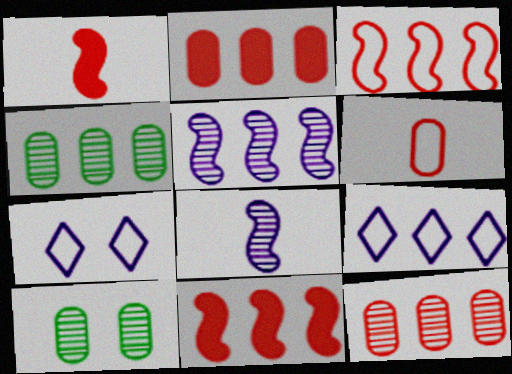[[1, 4, 7], 
[1, 9, 10], 
[4, 9, 11]]